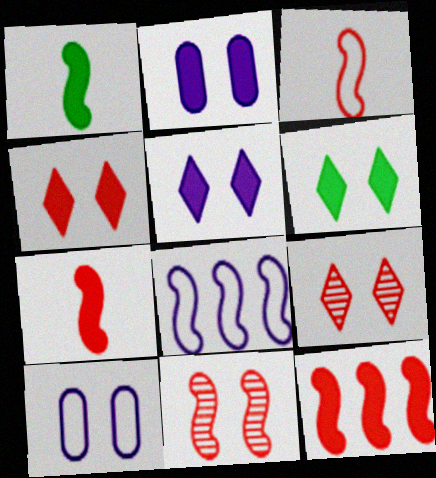[[1, 8, 11], 
[3, 11, 12], 
[4, 5, 6], 
[6, 10, 11]]